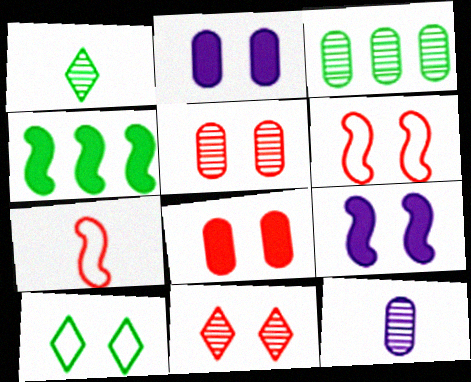[[3, 5, 12], 
[5, 9, 10], 
[6, 8, 11]]